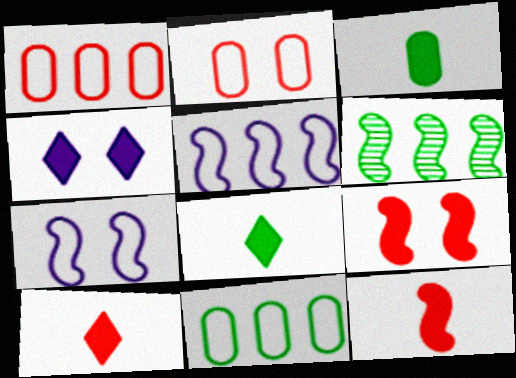[[6, 7, 12]]